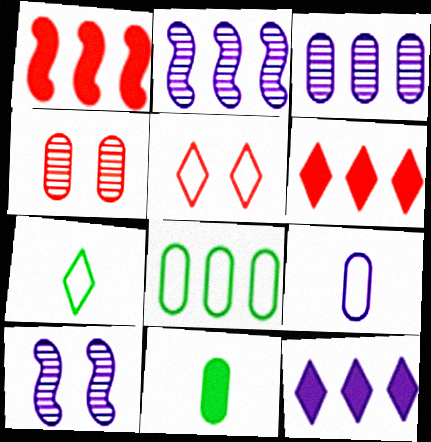[[2, 5, 11], 
[2, 6, 8], 
[9, 10, 12]]